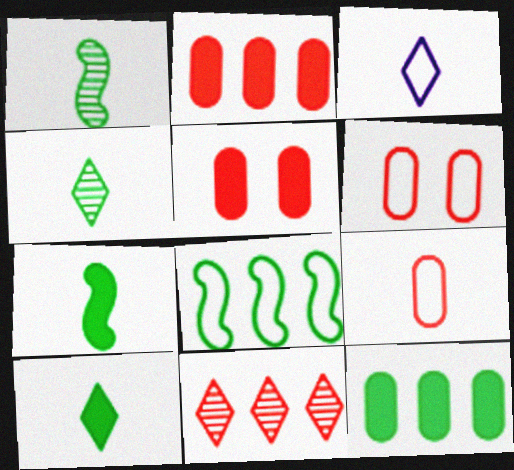[[3, 6, 8]]